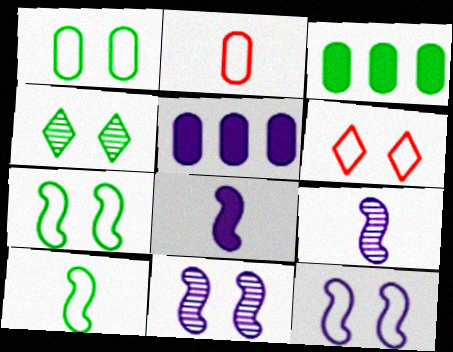[[1, 6, 12], 
[3, 4, 10], 
[3, 6, 9]]